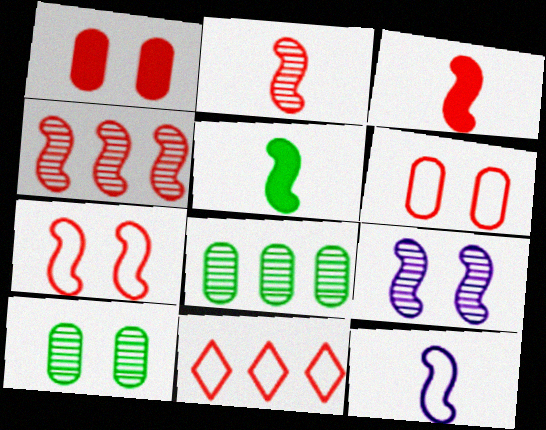[[1, 2, 11], 
[2, 5, 12], 
[3, 4, 7]]